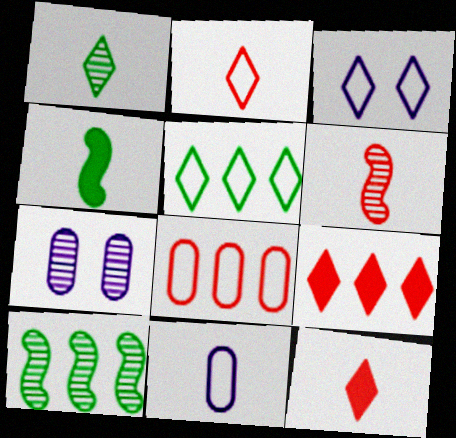[[1, 3, 9], 
[2, 3, 5]]